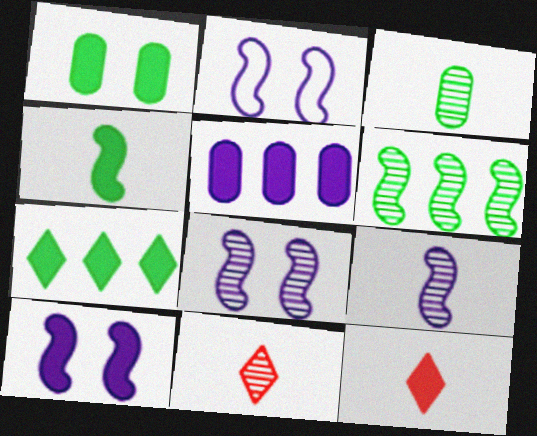[[1, 4, 7], 
[2, 8, 10], 
[3, 9, 11]]